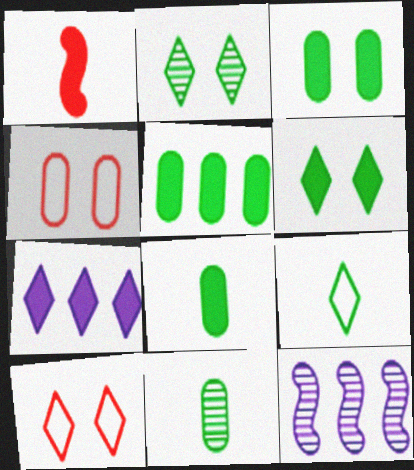[[1, 3, 7], 
[3, 5, 8], 
[8, 10, 12]]